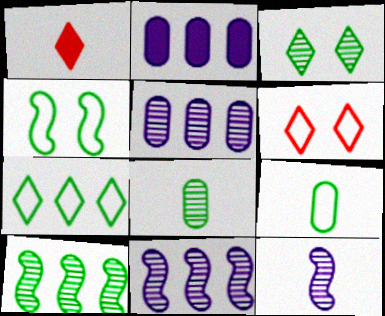[[1, 4, 5], 
[1, 9, 12], 
[3, 8, 10], 
[4, 7, 9]]